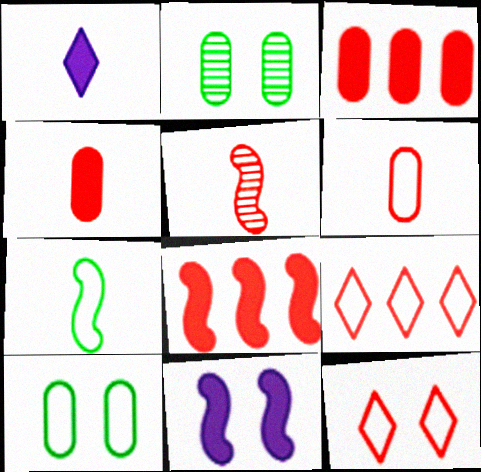[[2, 11, 12], 
[3, 5, 12]]